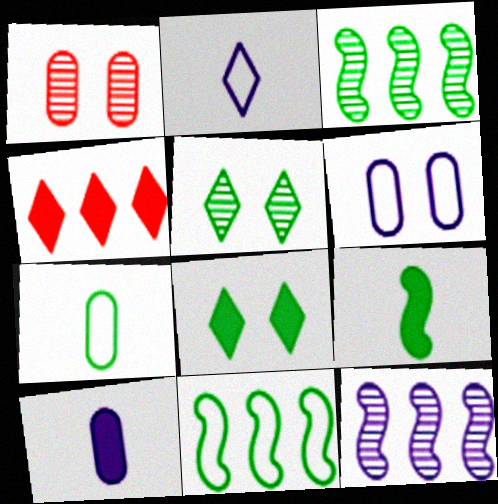[[2, 4, 5], 
[3, 7, 8]]